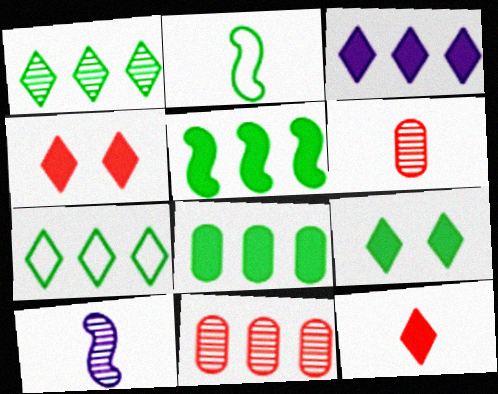[[3, 9, 12]]